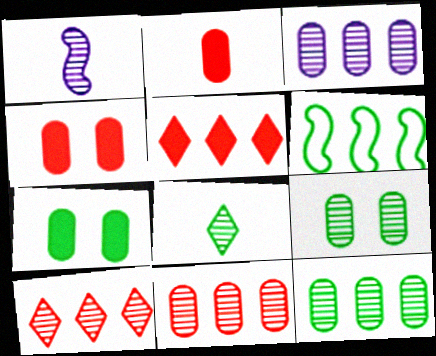[[1, 9, 10], 
[3, 5, 6], 
[3, 11, 12], 
[6, 7, 8]]